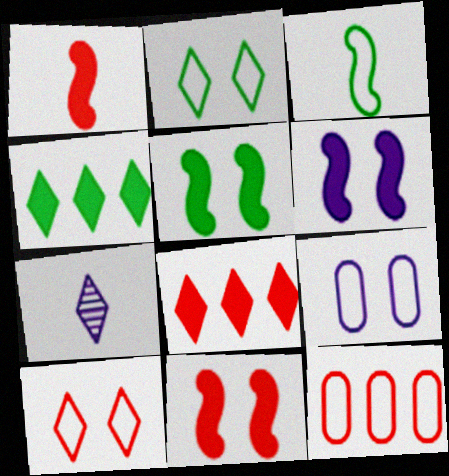[[2, 7, 8], 
[4, 7, 10], 
[5, 6, 11], 
[5, 7, 12]]